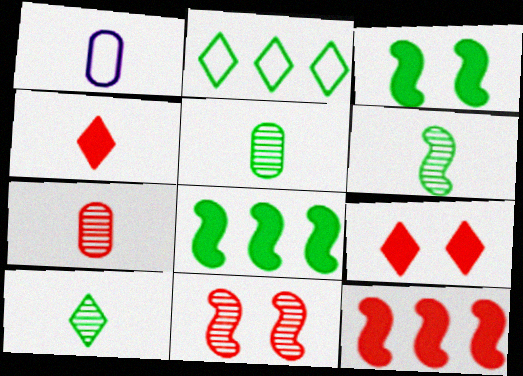[[1, 4, 6], 
[2, 3, 5], 
[5, 6, 10]]